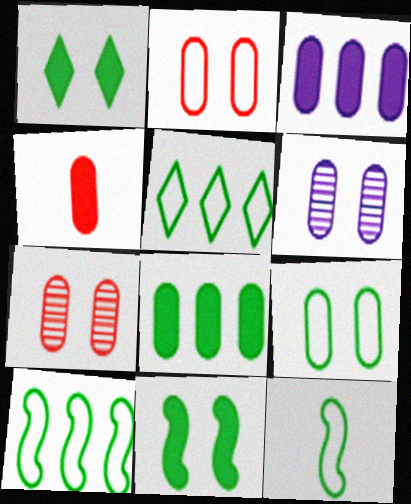[[5, 9, 12]]